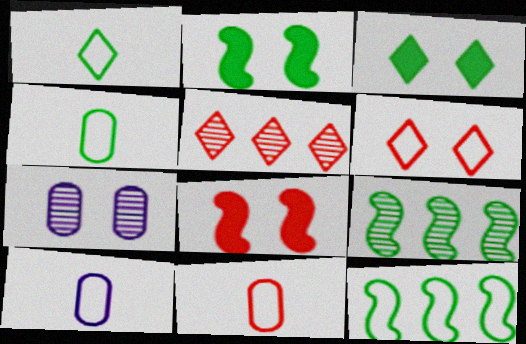[[2, 5, 10], 
[2, 6, 7], 
[3, 4, 9], 
[4, 10, 11], 
[5, 8, 11], 
[6, 10, 12]]